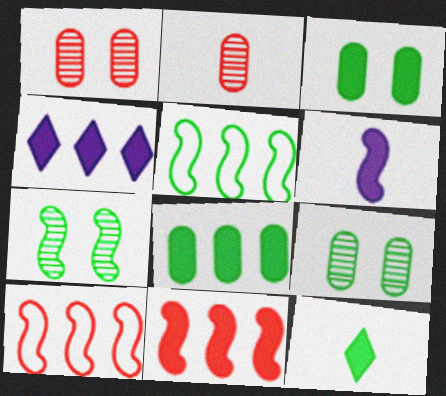[[4, 8, 11], 
[5, 9, 12], 
[6, 7, 10]]